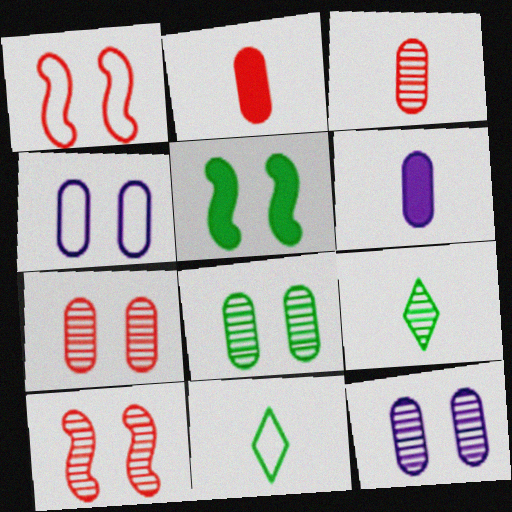[[7, 8, 12]]